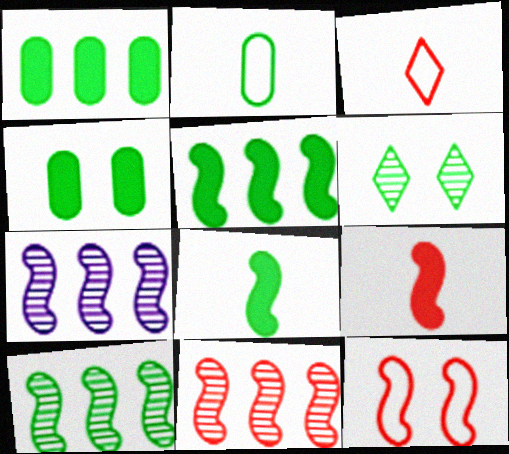[[2, 5, 6], 
[3, 4, 7], 
[7, 8, 12], 
[7, 10, 11], 
[9, 11, 12]]